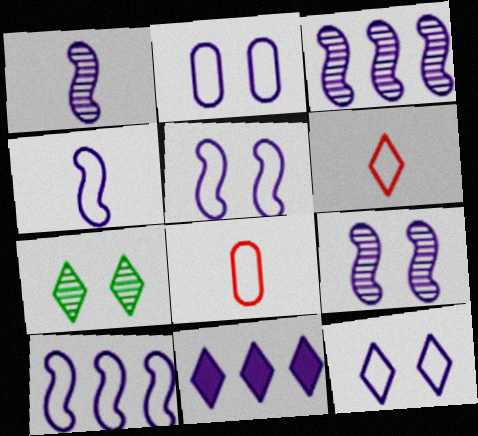[[1, 2, 11], 
[1, 3, 9], 
[2, 5, 12], 
[4, 5, 10], 
[6, 7, 11]]